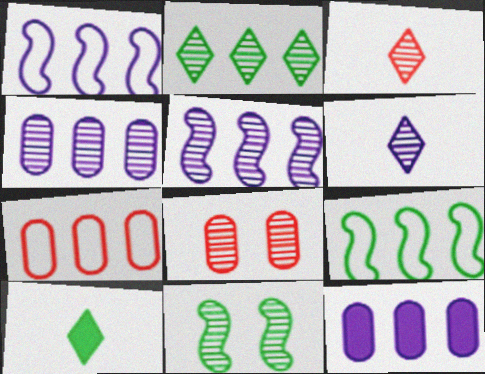[[1, 8, 10], 
[3, 4, 11]]